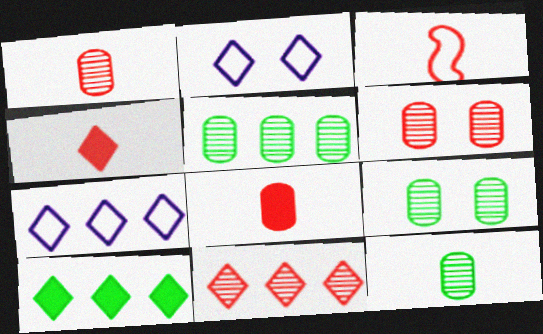[[1, 3, 4], 
[5, 9, 12], 
[7, 10, 11]]